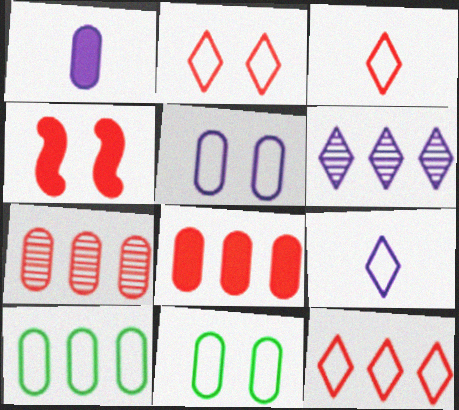[[1, 7, 11], 
[2, 3, 12], 
[3, 4, 7]]